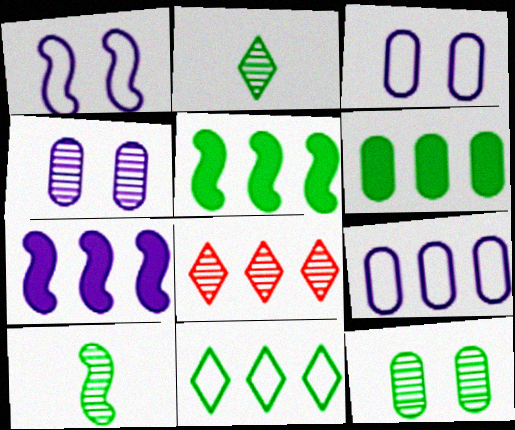[[4, 8, 10], 
[5, 8, 9]]